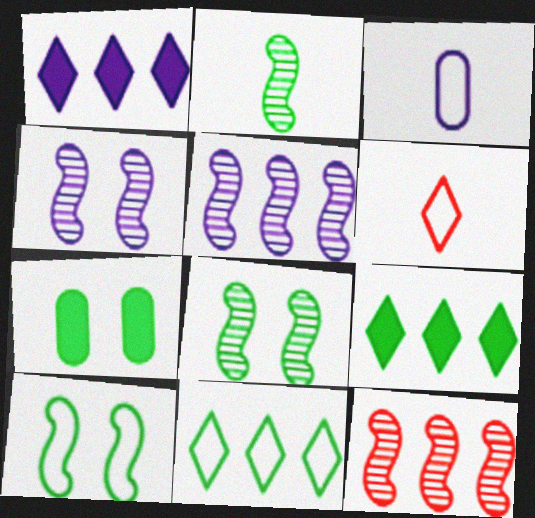[[1, 3, 4], 
[2, 4, 12], 
[2, 7, 11], 
[5, 6, 7]]